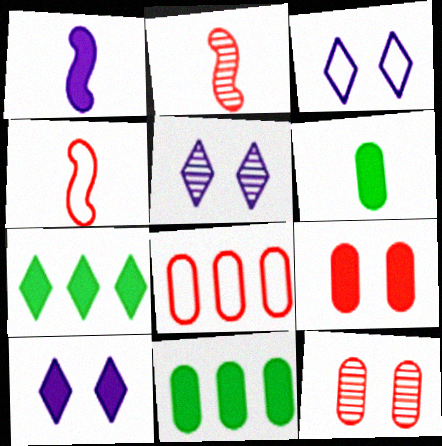[[1, 7, 9], 
[2, 3, 11], 
[3, 5, 10], 
[4, 5, 11]]